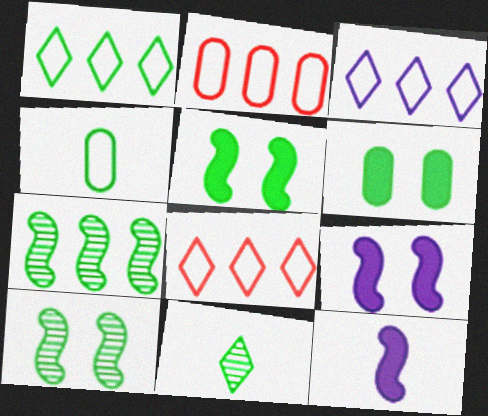[[1, 3, 8], 
[2, 9, 11]]